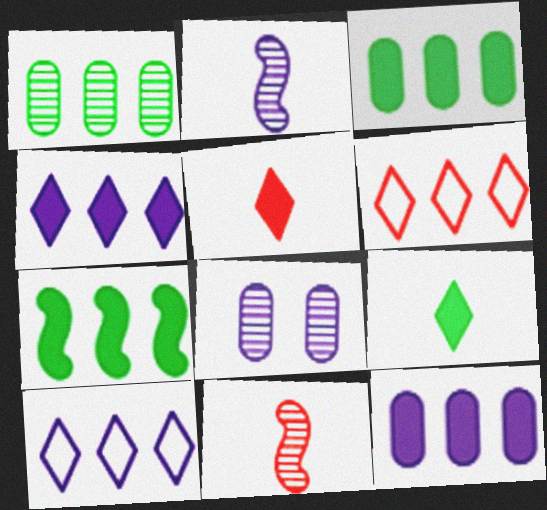[]